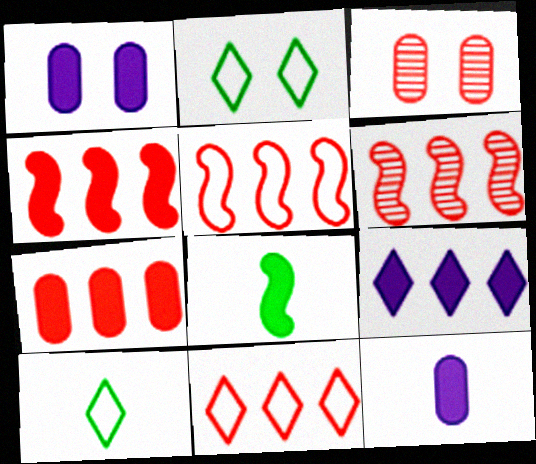[[1, 6, 10], 
[2, 6, 12], 
[4, 5, 6], 
[6, 7, 11]]